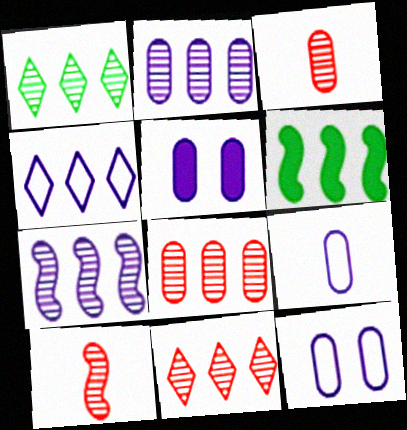[[1, 7, 8], 
[2, 5, 9], 
[4, 6, 8]]